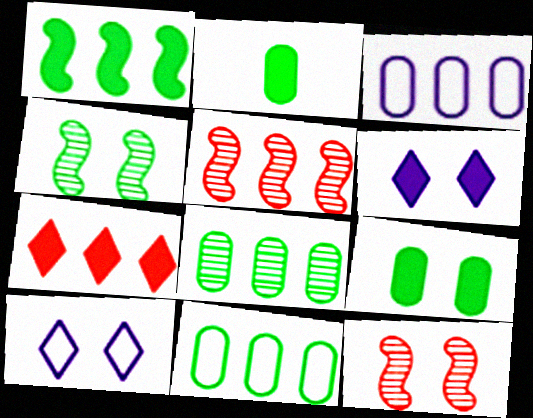[[2, 5, 10], 
[9, 10, 12]]